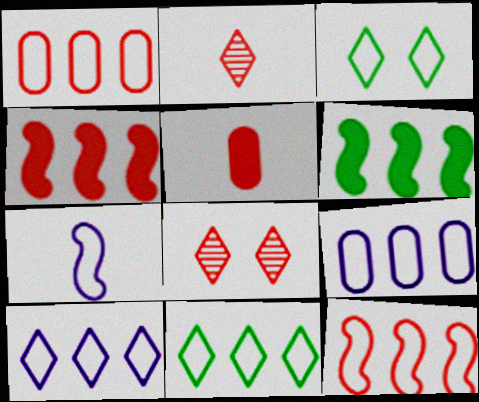[[1, 3, 7], 
[5, 8, 12], 
[9, 11, 12]]